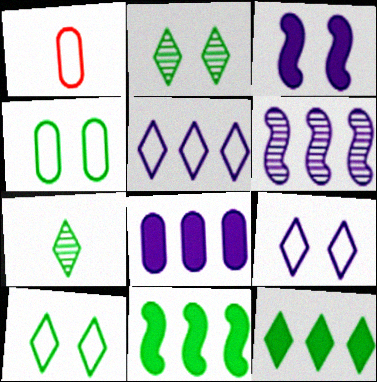[[4, 7, 11], 
[5, 6, 8], 
[7, 10, 12]]